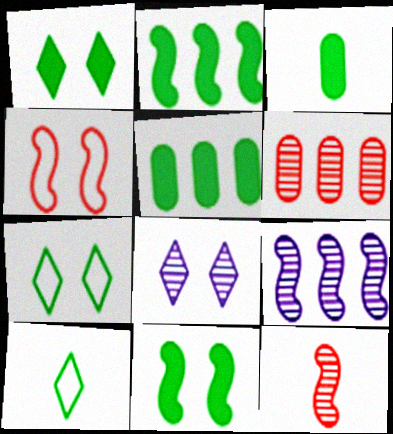[[1, 2, 3]]